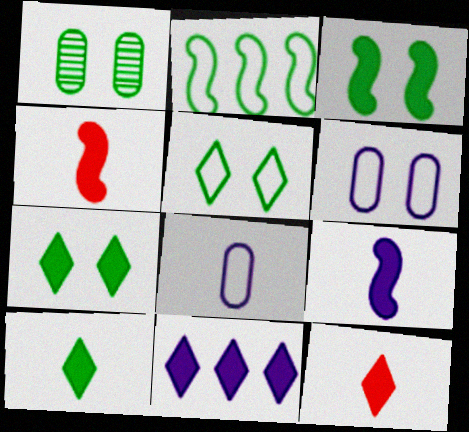[[1, 2, 10], 
[1, 3, 5], 
[7, 11, 12]]